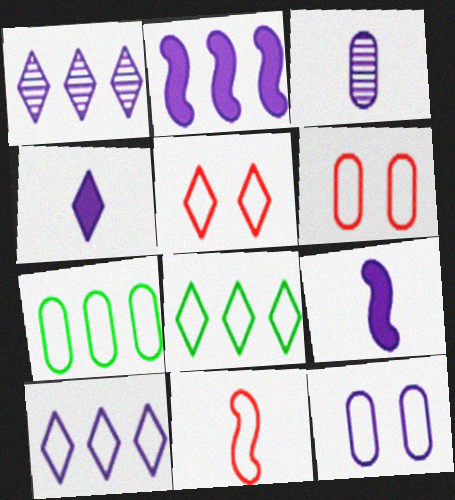[[1, 9, 12], 
[8, 11, 12]]